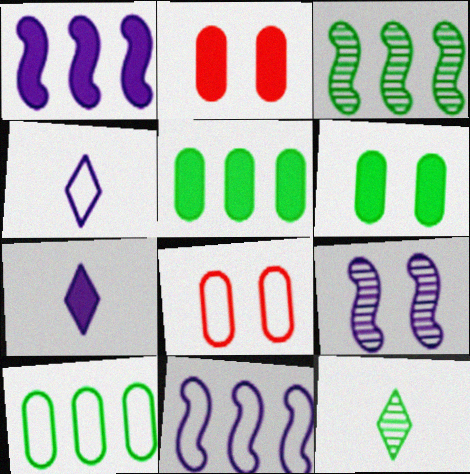[[1, 8, 12], 
[2, 3, 4], 
[2, 11, 12], 
[3, 7, 8]]